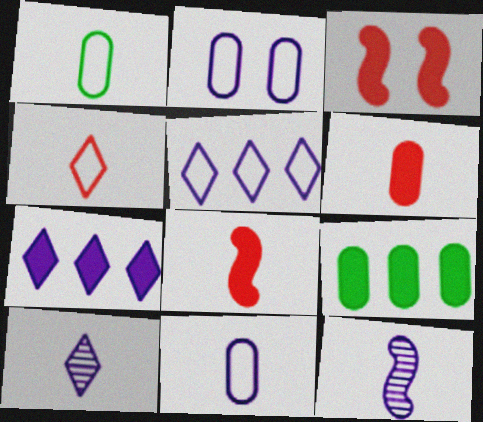[[1, 8, 10], 
[2, 7, 12]]